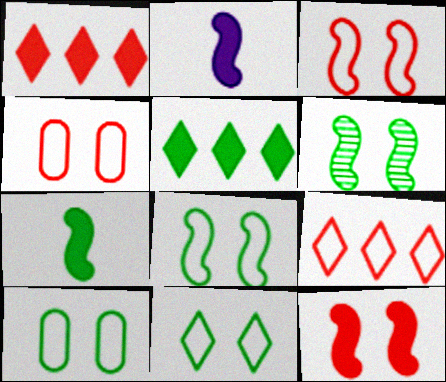[[8, 10, 11]]